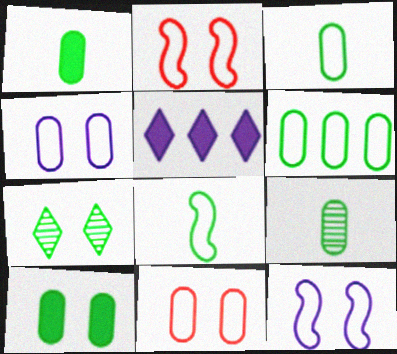[[1, 3, 9], 
[2, 5, 9], 
[6, 9, 10]]